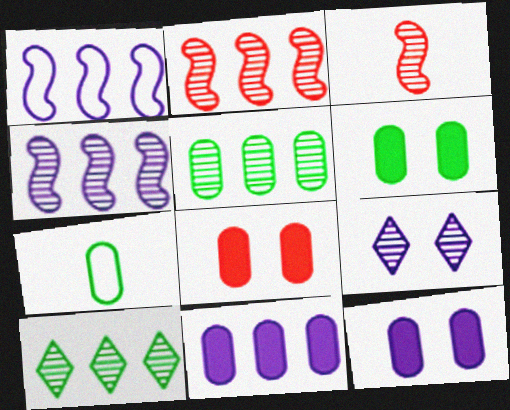[[3, 5, 9], 
[5, 6, 7], 
[6, 8, 12]]